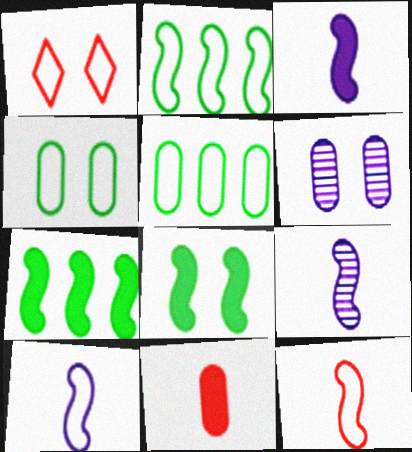[[1, 5, 10], 
[1, 6, 8], 
[3, 9, 10], 
[5, 6, 11]]